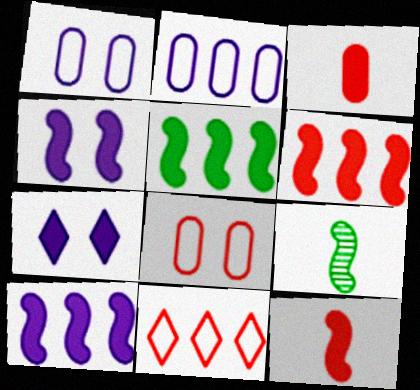[[3, 5, 7], 
[4, 5, 12], 
[5, 6, 10]]